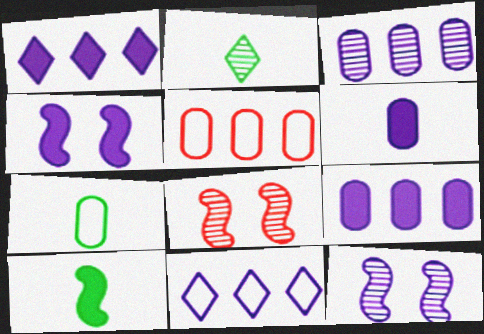[[1, 4, 6], 
[1, 7, 8], 
[2, 3, 8], 
[2, 4, 5], 
[2, 7, 10], 
[6, 11, 12]]